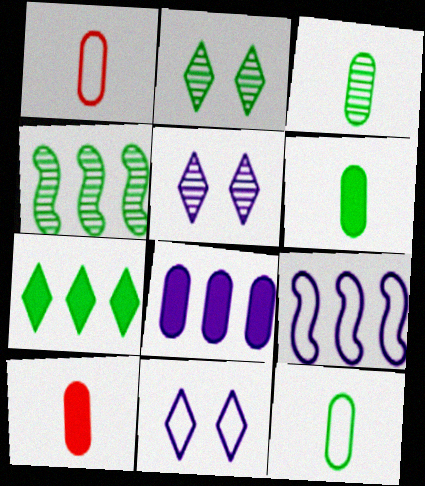[[2, 3, 4], 
[2, 9, 10], 
[3, 6, 12], 
[4, 10, 11]]